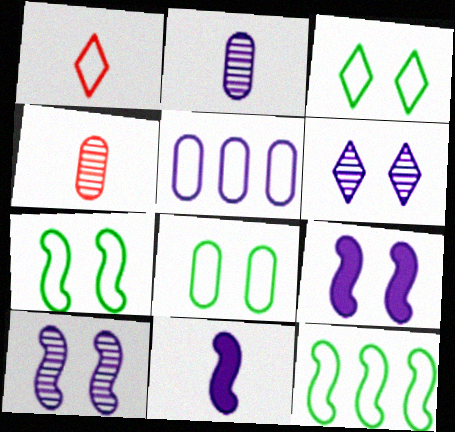[[1, 5, 7], 
[3, 7, 8], 
[5, 6, 11]]